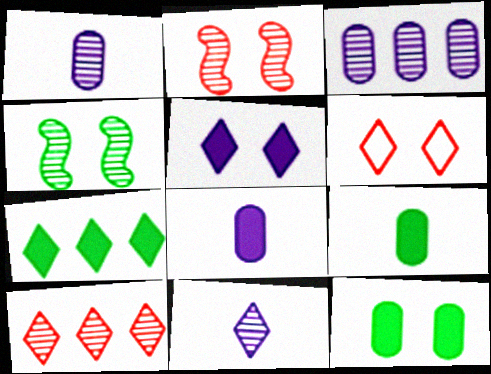[[1, 4, 10], 
[6, 7, 11]]